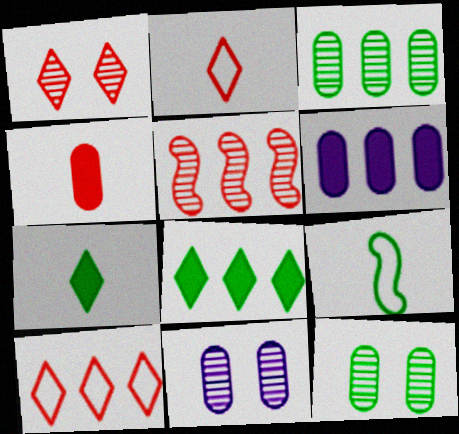[[1, 6, 9], 
[8, 9, 12]]